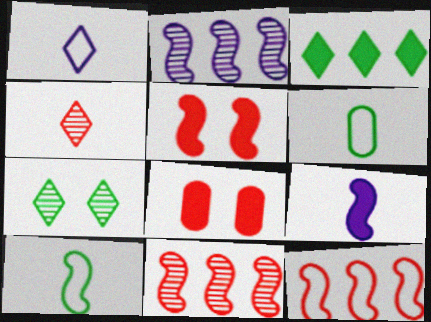[[2, 5, 10], 
[3, 8, 9], 
[4, 6, 9], 
[4, 8, 12]]